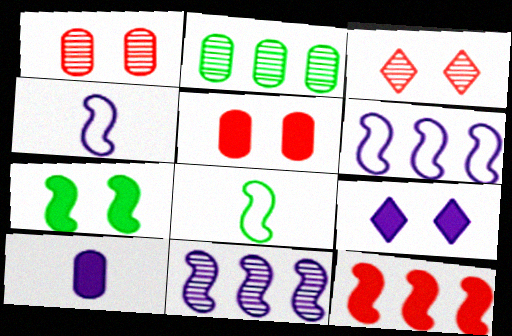[[5, 7, 9]]